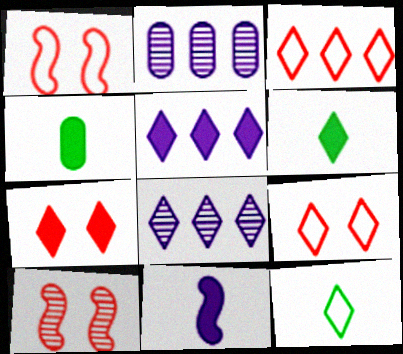[[1, 2, 6], 
[1, 4, 8], 
[5, 6, 7], 
[6, 8, 9], 
[7, 8, 12]]